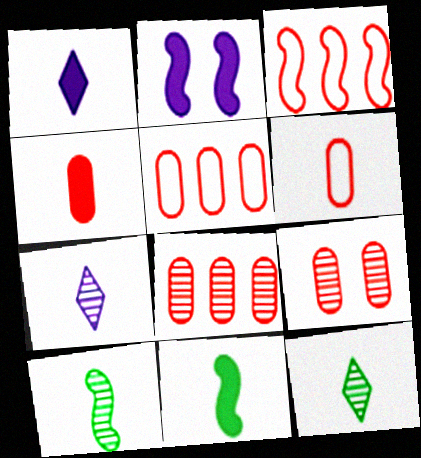[[1, 4, 11], 
[1, 6, 10], 
[2, 3, 10], 
[2, 5, 12], 
[4, 5, 9], 
[6, 7, 11]]